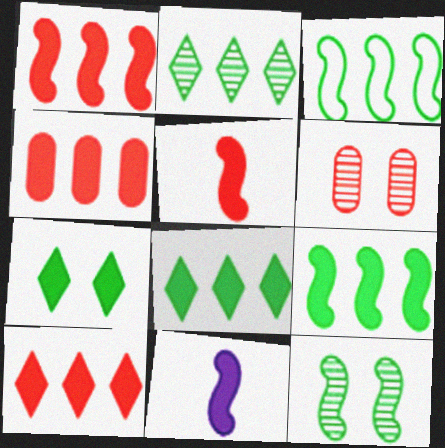[[1, 4, 10], 
[4, 7, 11]]